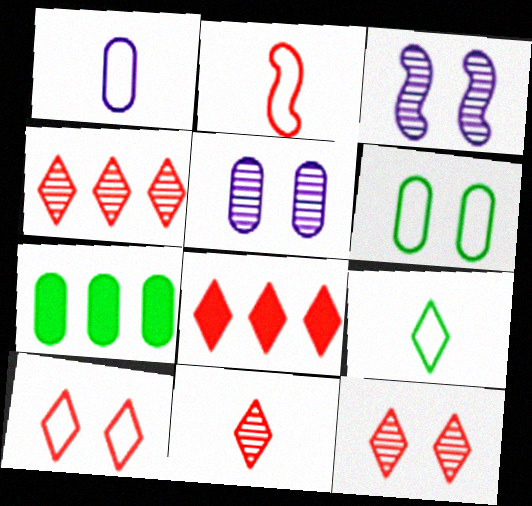[[1, 2, 9], 
[4, 11, 12], 
[8, 10, 11]]